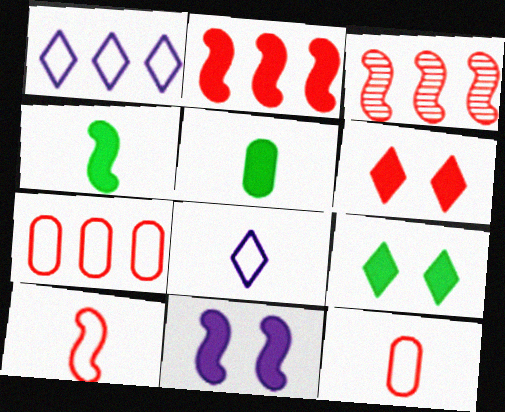[[2, 4, 11], 
[3, 6, 12]]